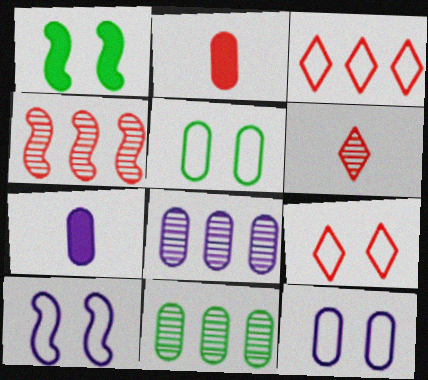[[2, 4, 9], 
[2, 5, 8], 
[2, 11, 12], 
[5, 9, 10], 
[7, 8, 12]]